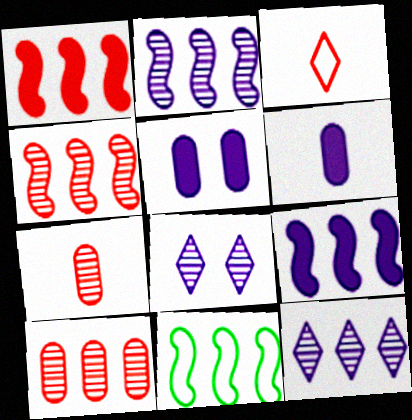[[1, 2, 11], 
[4, 9, 11]]